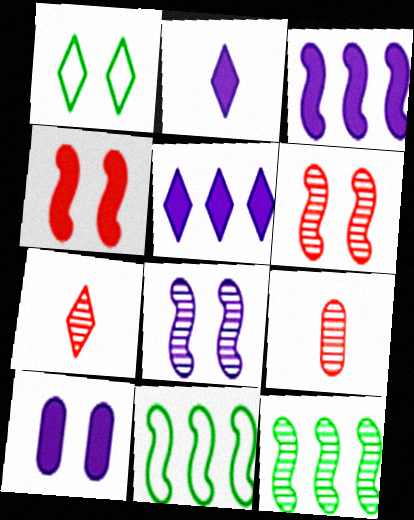[[1, 3, 9], 
[1, 5, 7], 
[1, 6, 10], 
[2, 3, 10], 
[7, 10, 11]]